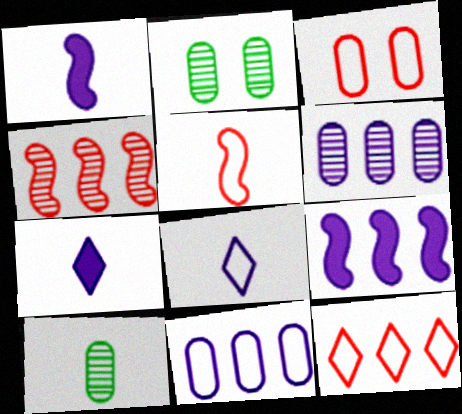[[1, 2, 12], 
[3, 5, 12], 
[5, 7, 10]]